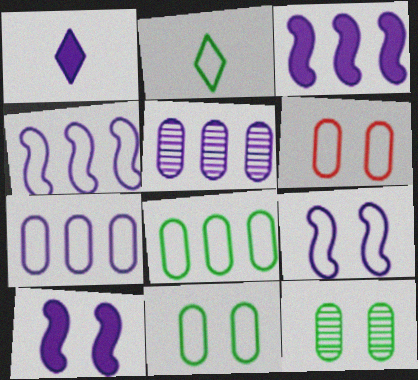[[1, 5, 9], 
[2, 4, 6]]